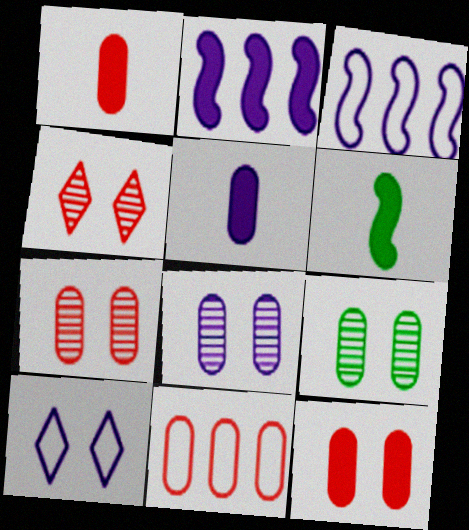[[1, 7, 11], 
[5, 9, 11], 
[7, 8, 9]]